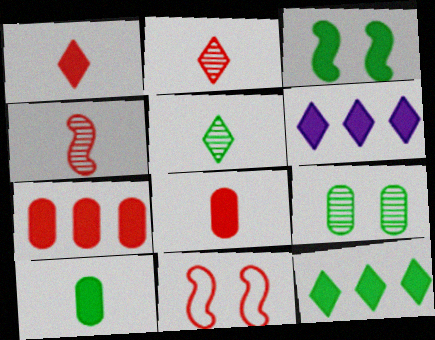[[2, 7, 11], 
[3, 6, 8], 
[3, 10, 12]]